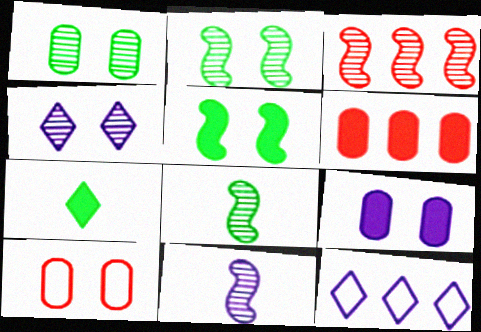[[1, 9, 10], 
[2, 3, 11], 
[4, 5, 10], 
[9, 11, 12]]